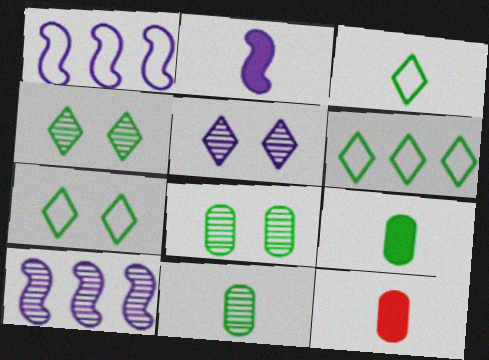[[1, 4, 12], 
[3, 6, 7], 
[7, 10, 12]]